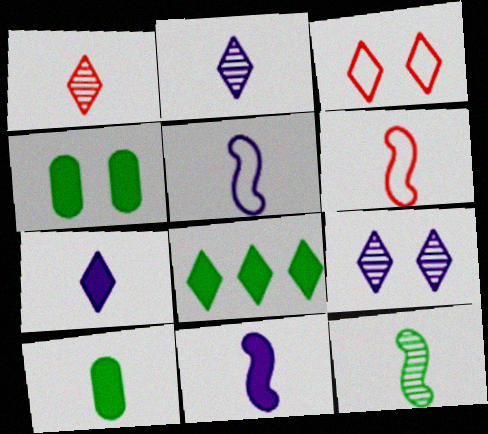[[1, 5, 10], 
[2, 3, 8], 
[2, 6, 10], 
[6, 11, 12]]